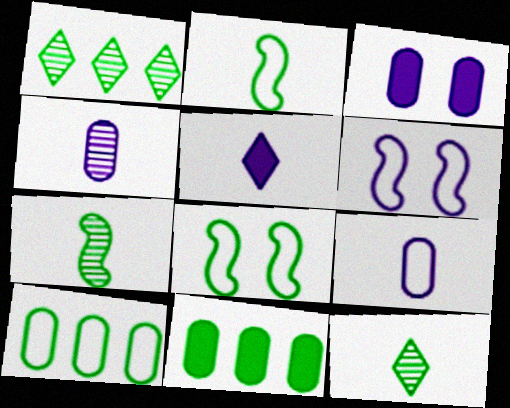[[8, 11, 12]]